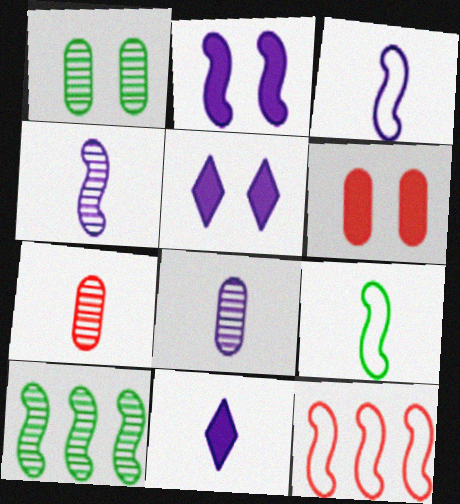[[1, 11, 12], 
[3, 8, 11], 
[7, 9, 11]]